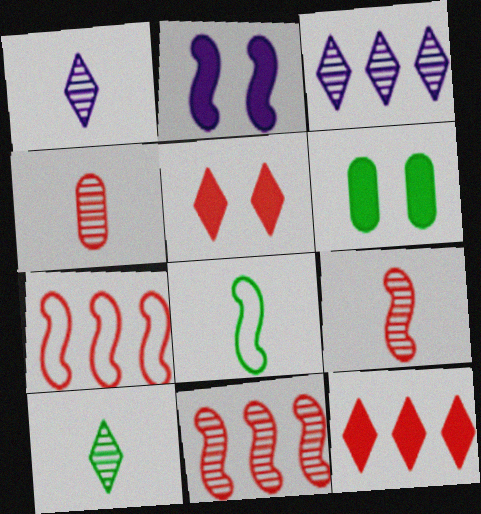[[1, 6, 7], 
[2, 5, 6], 
[2, 8, 11], 
[4, 5, 7]]